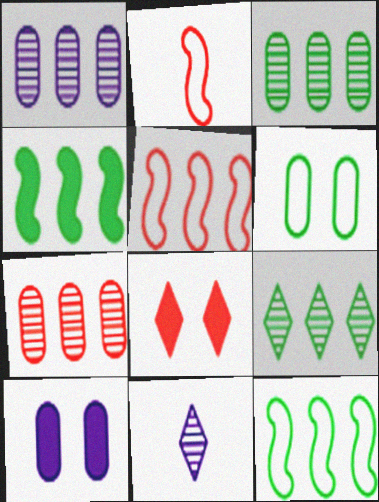[[1, 3, 7], 
[2, 7, 8], 
[2, 9, 10]]